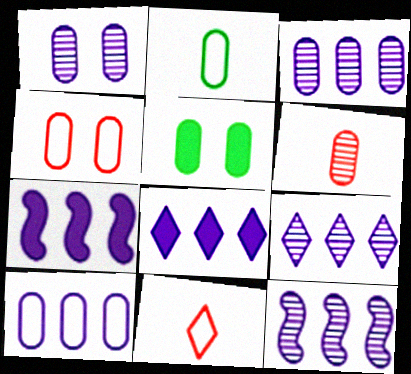[[1, 4, 5], 
[2, 4, 10], 
[3, 9, 12], 
[5, 6, 10], 
[5, 11, 12], 
[7, 9, 10], 
[8, 10, 12]]